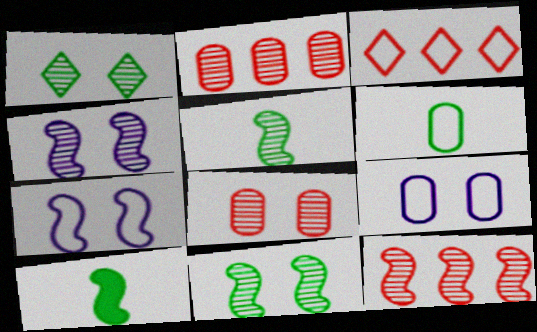[[1, 4, 8], 
[3, 6, 7], 
[4, 5, 12], 
[7, 10, 12]]